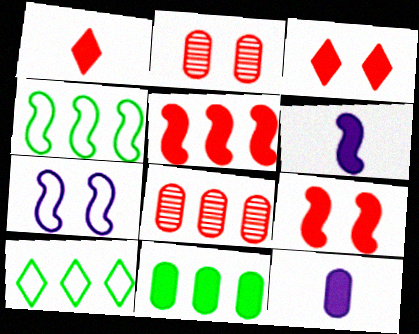[[2, 6, 10], 
[3, 6, 11]]